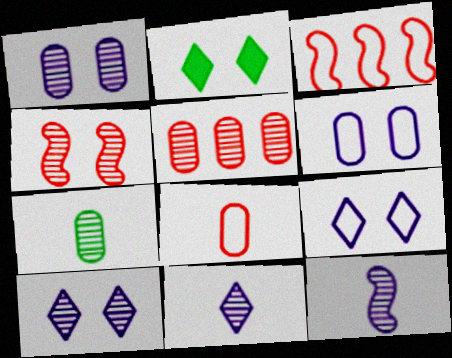[[1, 5, 7], 
[2, 4, 6]]